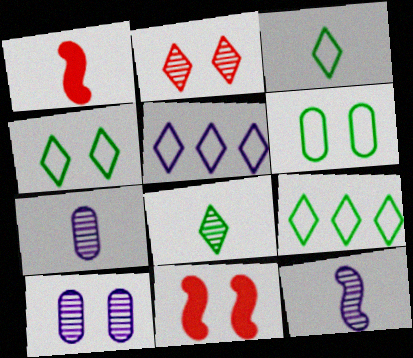[[1, 3, 7], 
[1, 9, 10], 
[3, 4, 9], 
[4, 10, 11], 
[7, 9, 11]]